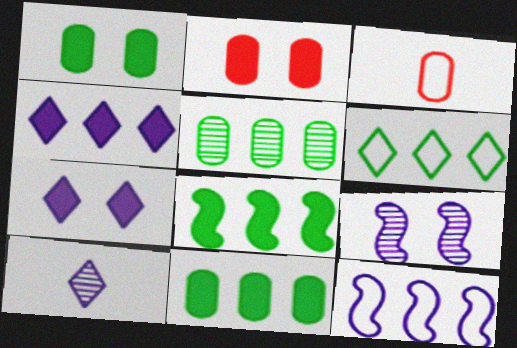[[5, 6, 8]]